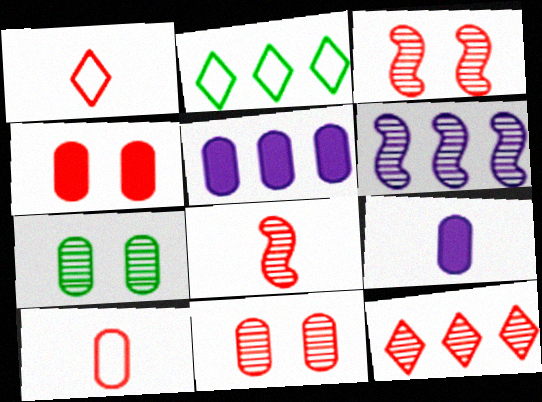[[2, 3, 9], 
[5, 7, 10], 
[8, 11, 12]]